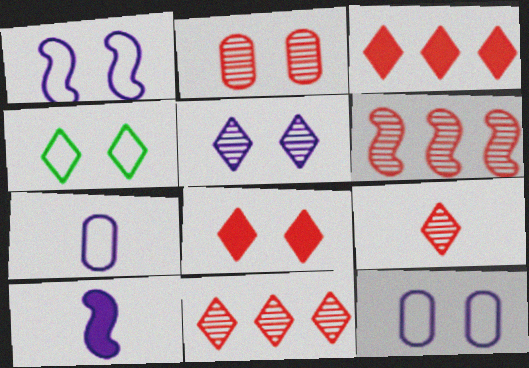[[2, 6, 9], 
[4, 5, 8]]